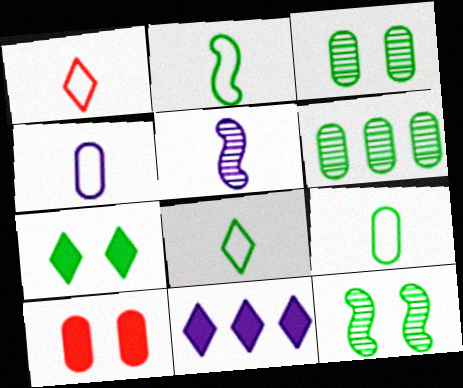[[1, 2, 4], 
[2, 6, 7], 
[2, 8, 9], 
[4, 6, 10]]